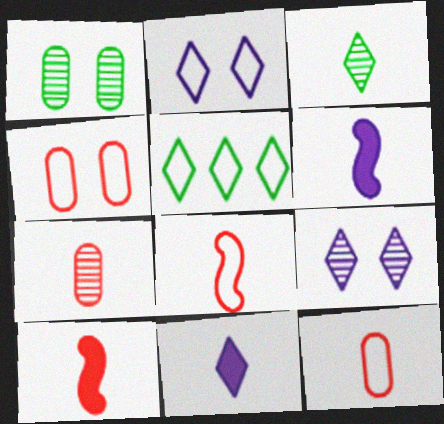[[3, 6, 12]]